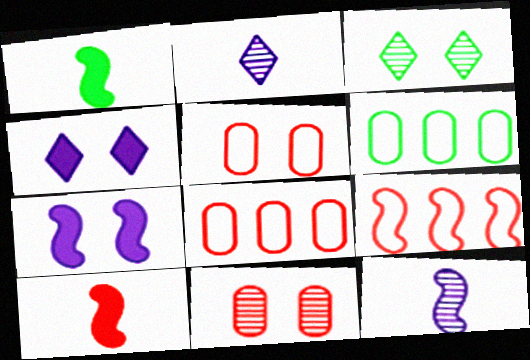[[1, 3, 6], 
[3, 5, 7]]